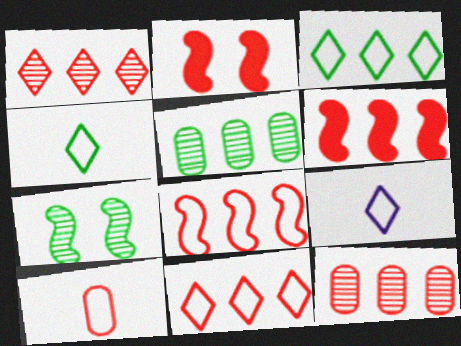[[1, 2, 10], 
[2, 5, 9], 
[6, 11, 12]]